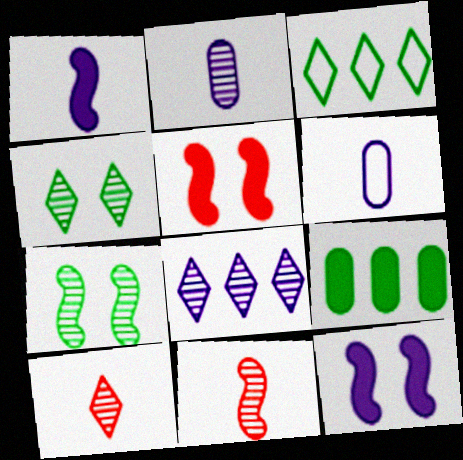[[2, 3, 5], 
[4, 8, 10], 
[6, 8, 12]]